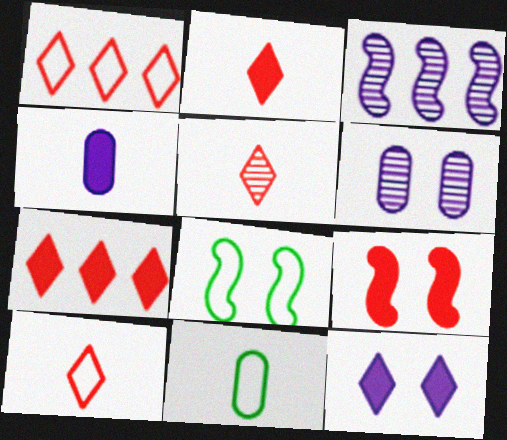[[2, 5, 10]]